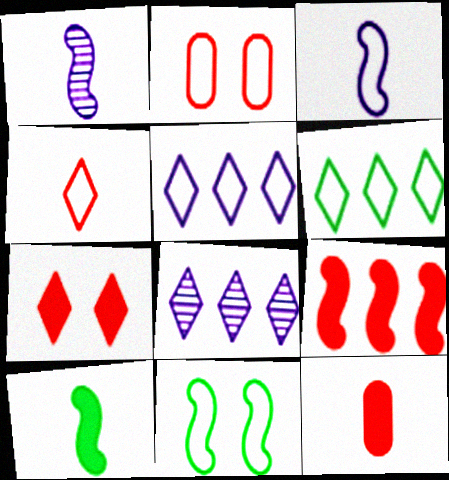[[1, 9, 11], 
[2, 3, 6], 
[2, 8, 10], 
[7, 9, 12], 
[8, 11, 12]]